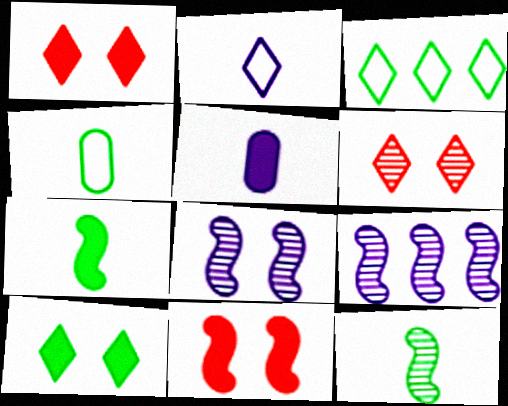[[1, 4, 9]]